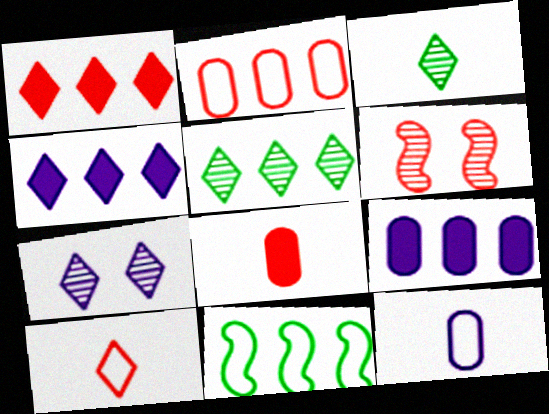[[7, 8, 11]]